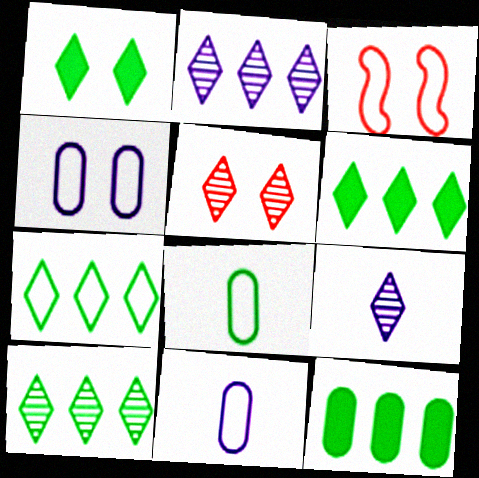[[3, 7, 11], 
[3, 9, 12], 
[5, 9, 10], 
[6, 7, 10]]